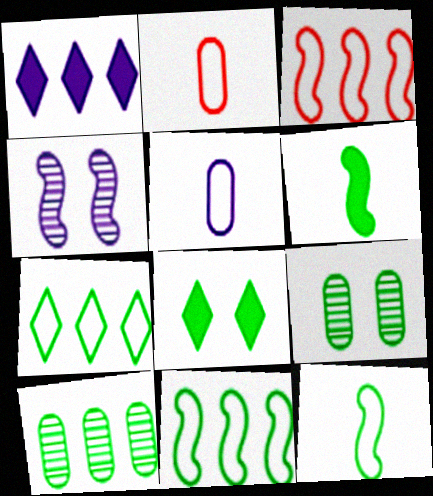[[1, 3, 10], 
[1, 4, 5], 
[3, 4, 6], 
[6, 7, 9], 
[8, 10, 12]]